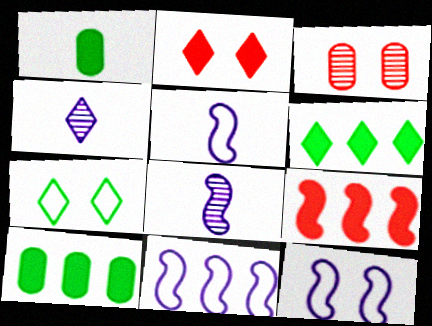[[3, 5, 6], 
[5, 11, 12]]